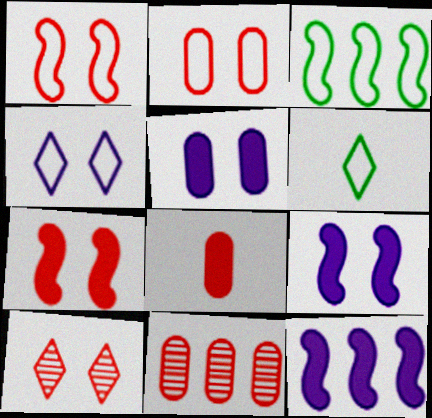[[2, 7, 10], 
[2, 8, 11], 
[6, 9, 11]]